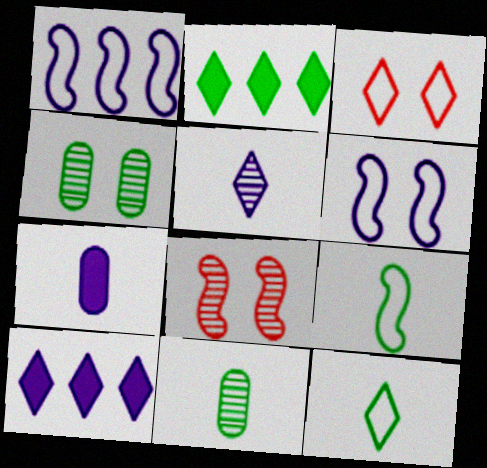[[2, 3, 5], 
[2, 4, 9]]